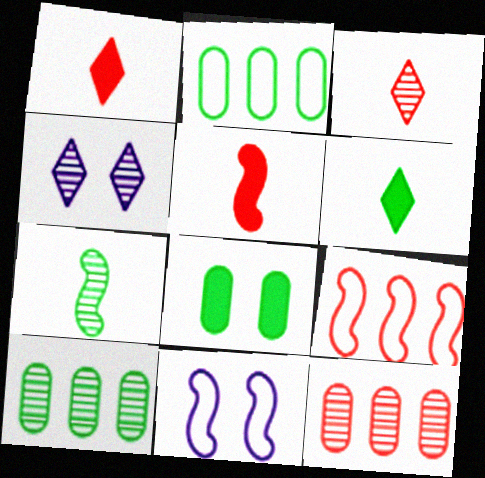[[1, 10, 11], 
[2, 4, 5], 
[4, 7, 12], 
[6, 11, 12]]